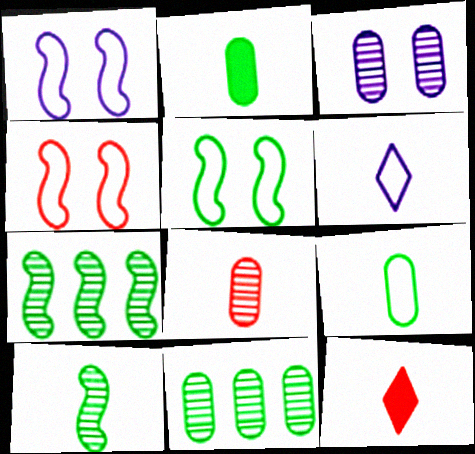[[1, 4, 5], 
[1, 11, 12], 
[3, 8, 11]]